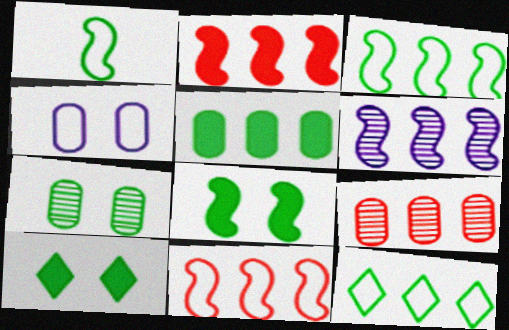[[2, 3, 6]]